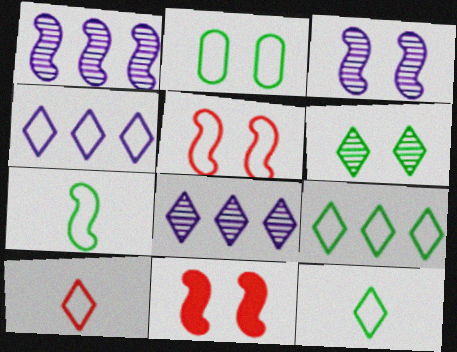[[1, 7, 11], 
[2, 7, 9]]